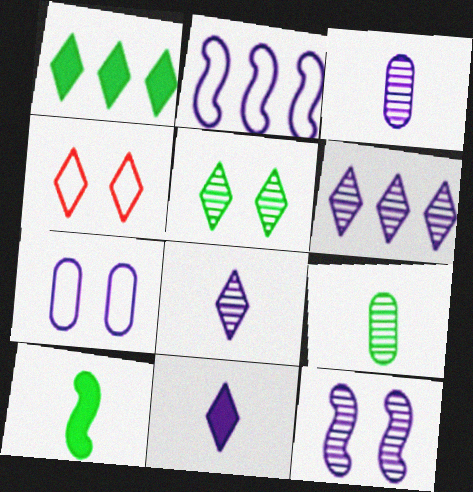[[1, 4, 8], 
[3, 6, 12]]